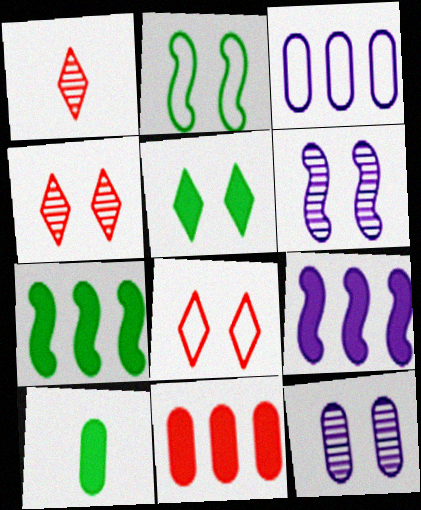[[5, 7, 10]]